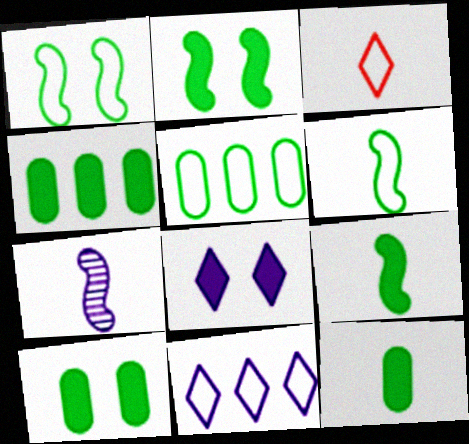[[3, 7, 12], 
[4, 10, 12]]